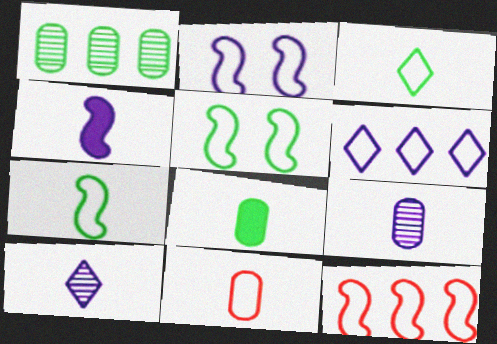[[2, 7, 12], 
[5, 6, 11], 
[8, 9, 11]]